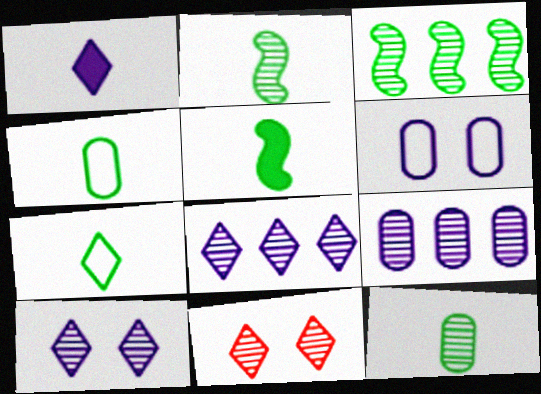[[2, 9, 11], 
[5, 7, 12]]